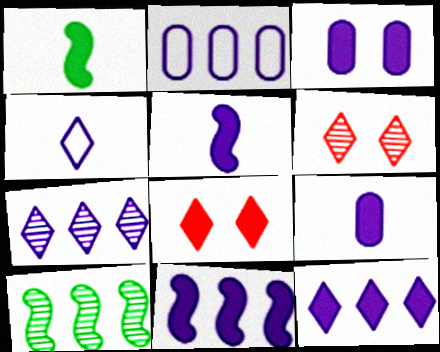[[1, 2, 6], 
[2, 7, 11], 
[3, 5, 12]]